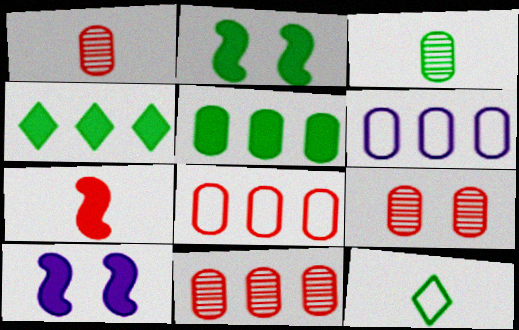[[1, 9, 11], 
[5, 6, 11], 
[10, 11, 12]]